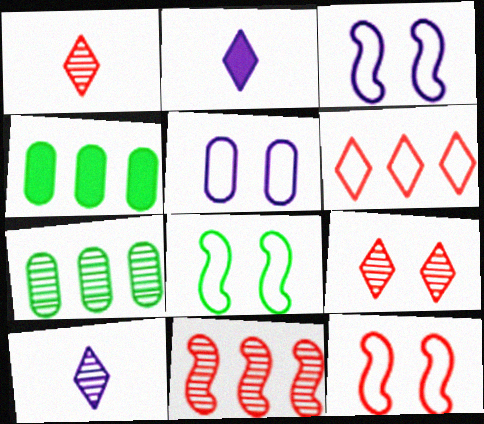[[1, 3, 4], 
[2, 7, 12], 
[3, 8, 12], 
[4, 10, 12]]